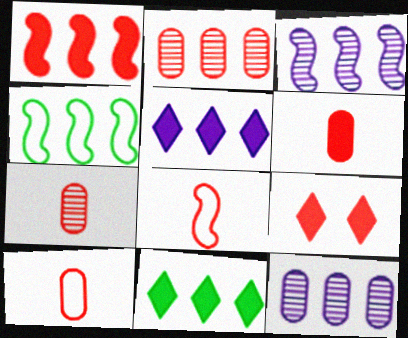[[1, 3, 4], 
[1, 6, 9], 
[2, 4, 5], 
[2, 8, 9], 
[6, 7, 10]]